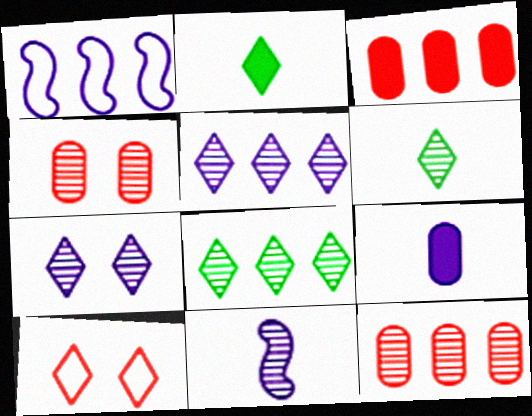[[1, 2, 4], 
[1, 3, 8], 
[1, 7, 9], 
[2, 5, 10], 
[4, 8, 11]]